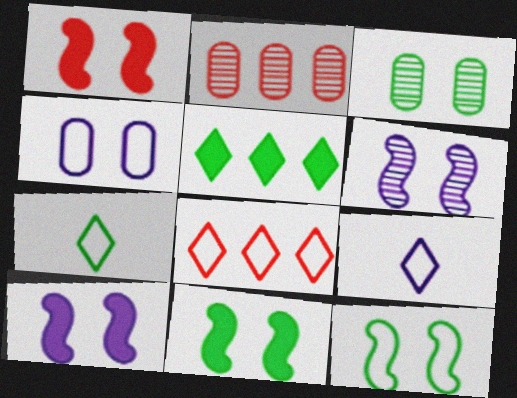[[1, 6, 12], 
[1, 10, 11], 
[2, 7, 10], 
[2, 9, 11]]